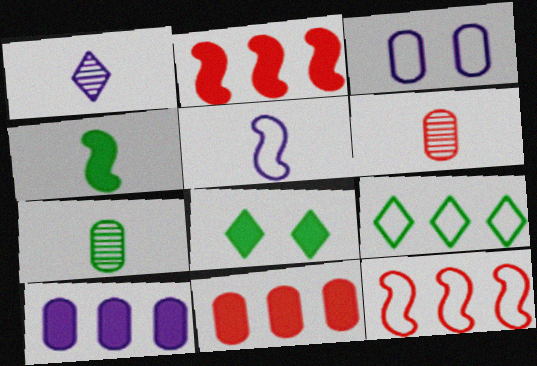[[3, 7, 11]]